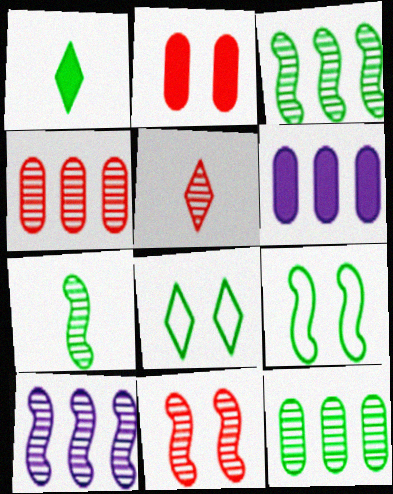[[1, 9, 12], 
[4, 5, 11], 
[5, 6, 9], 
[7, 10, 11]]